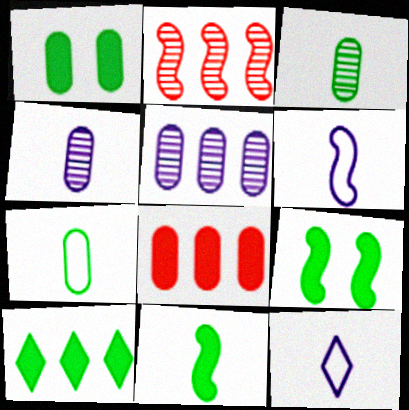[[1, 2, 12], 
[1, 10, 11], 
[2, 6, 9]]